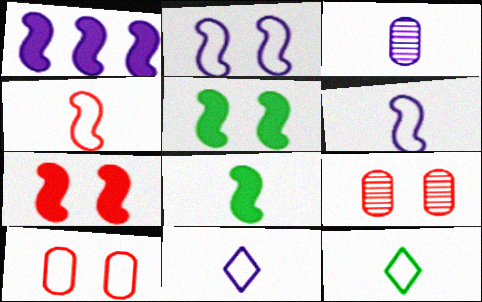[[1, 7, 8], 
[1, 9, 12]]